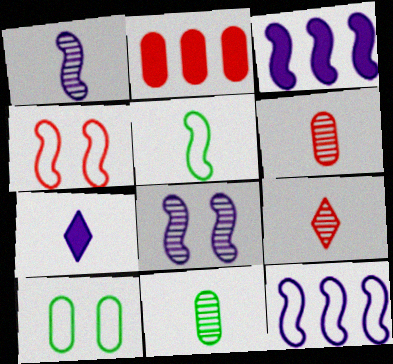[[1, 9, 11], 
[2, 4, 9], 
[3, 9, 10], 
[4, 5, 12], 
[5, 6, 7]]